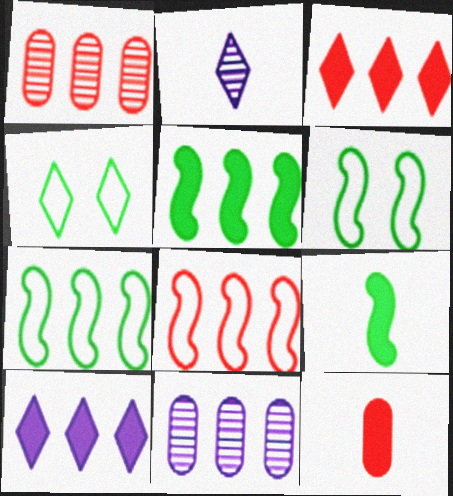[[1, 3, 8], 
[1, 7, 10], 
[2, 3, 4], 
[3, 7, 11]]